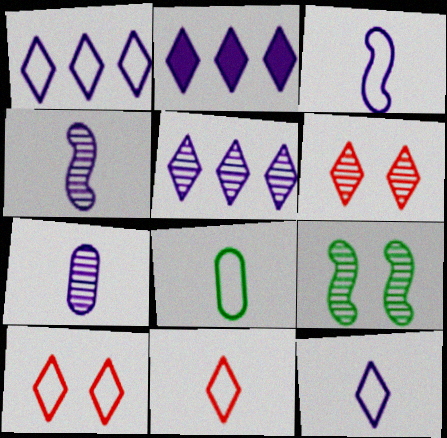[[1, 2, 5], 
[3, 8, 11]]